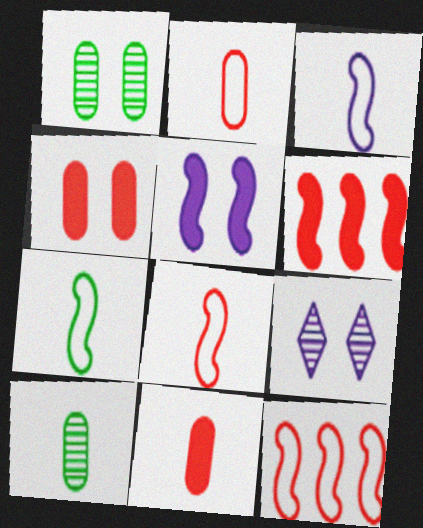[[3, 7, 8]]